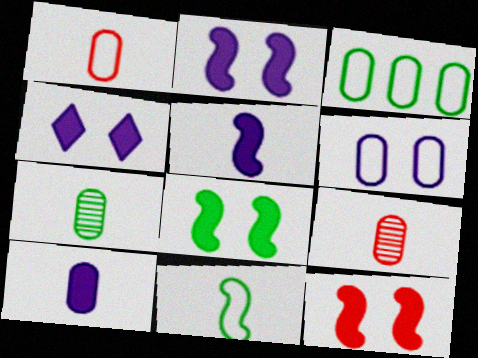[[1, 3, 6], 
[1, 7, 10], 
[2, 8, 12]]